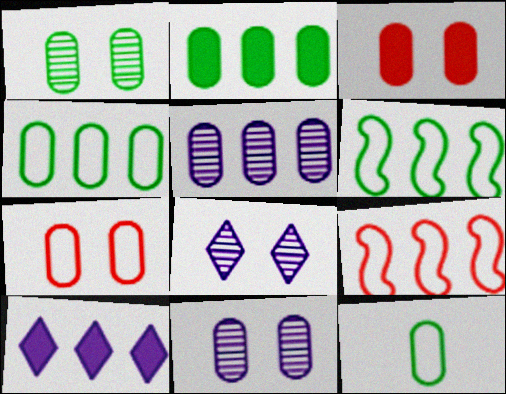[[1, 2, 12], 
[3, 5, 12]]